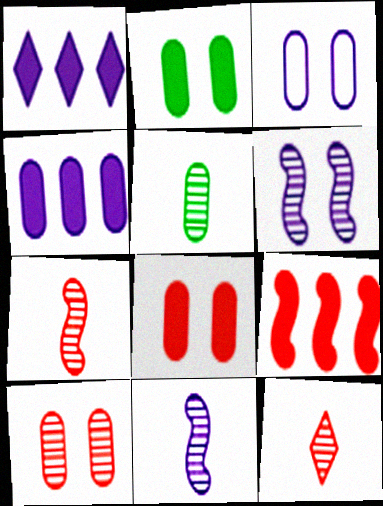[[1, 3, 11], 
[2, 3, 10], 
[5, 11, 12]]